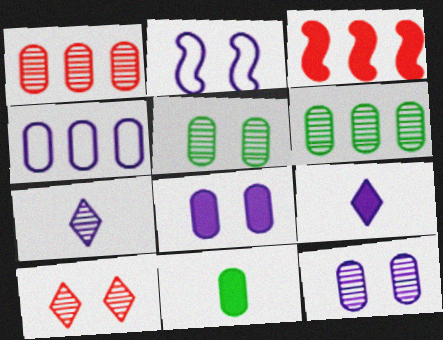[]